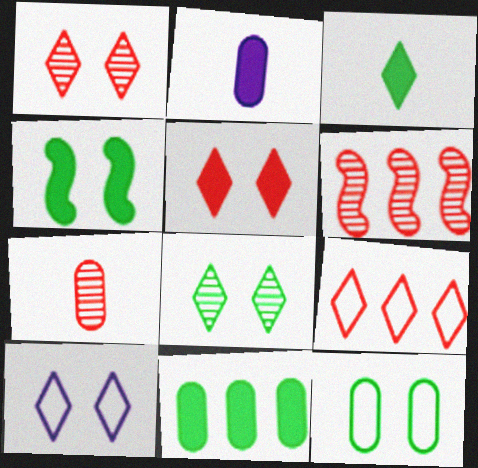[[1, 6, 7], 
[3, 4, 11], 
[4, 8, 12], 
[5, 8, 10]]